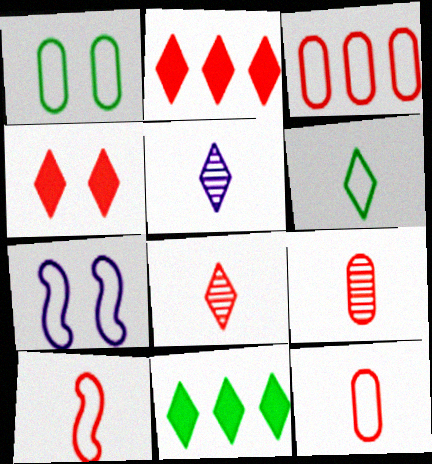[[3, 6, 7], 
[7, 9, 11]]